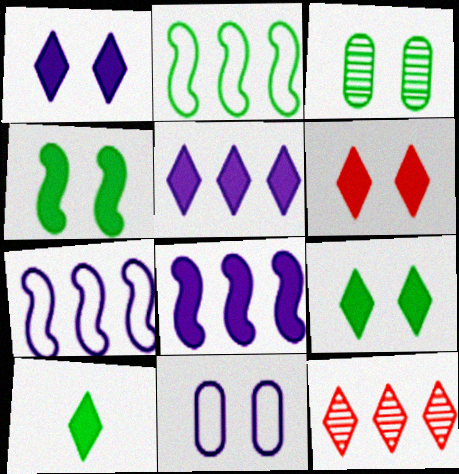[[1, 6, 9], 
[2, 3, 10], 
[5, 6, 10]]